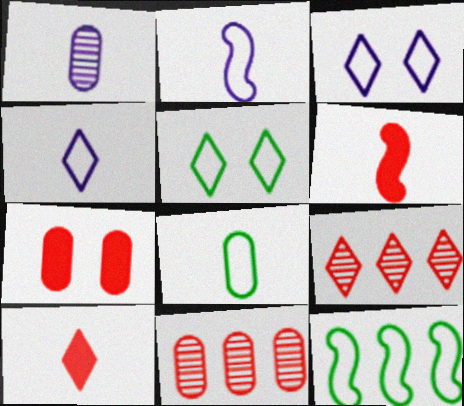[[5, 8, 12]]